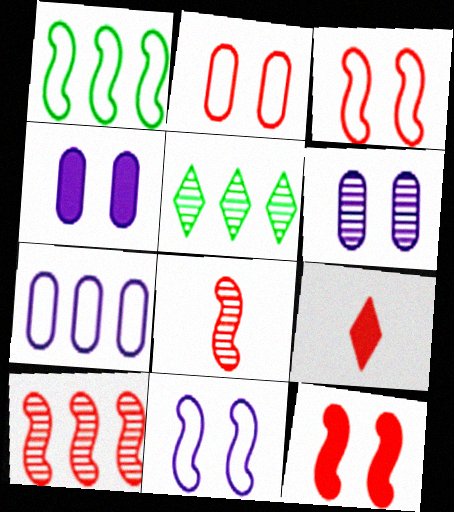[[1, 6, 9], 
[2, 9, 10], 
[5, 6, 8]]